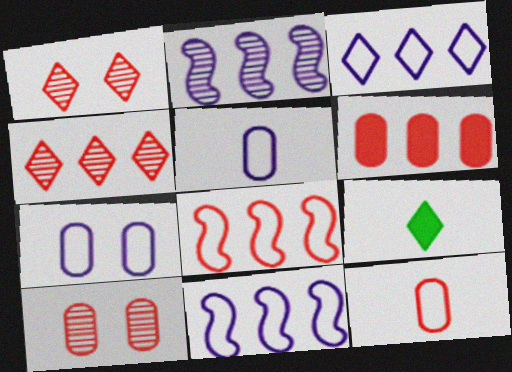[[1, 3, 9], 
[4, 6, 8], 
[6, 10, 12], 
[9, 10, 11]]